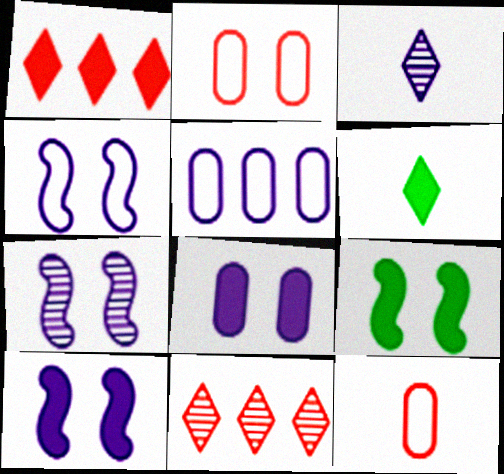[[3, 5, 10], 
[4, 7, 10]]